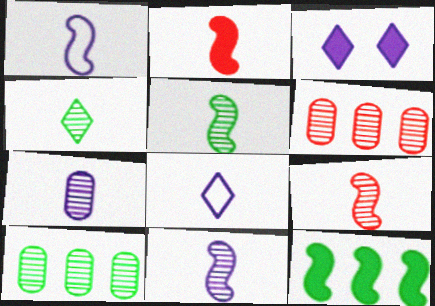[[1, 2, 5], 
[4, 7, 9], 
[5, 9, 11]]